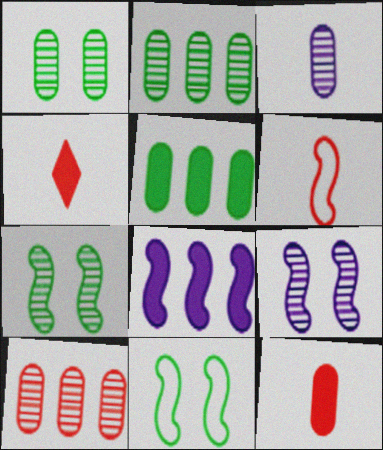[[1, 3, 10], 
[6, 7, 8]]